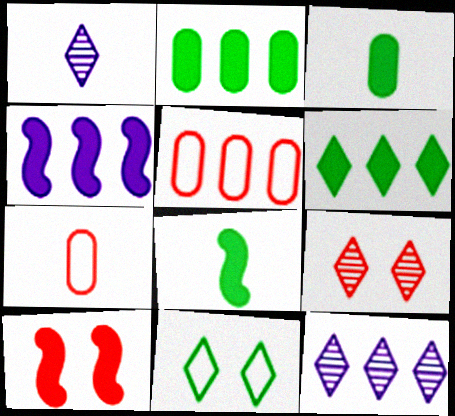[[1, 7, 8], 
[4, 8, 10]]